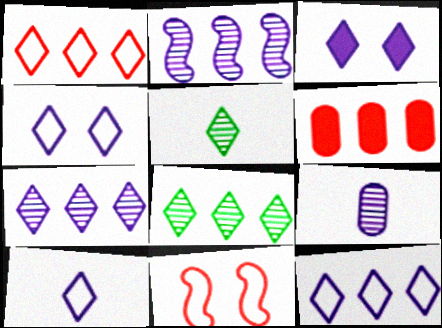[[1, 3, 5], 
[3, 7, 10], 
[4, 10, 12]]